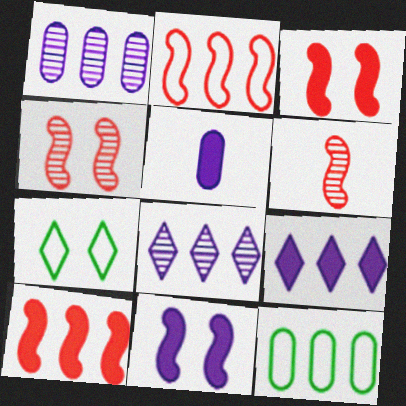[[2, 3, 6], 
[5, 9, 11], 
[8, 10, 12]]